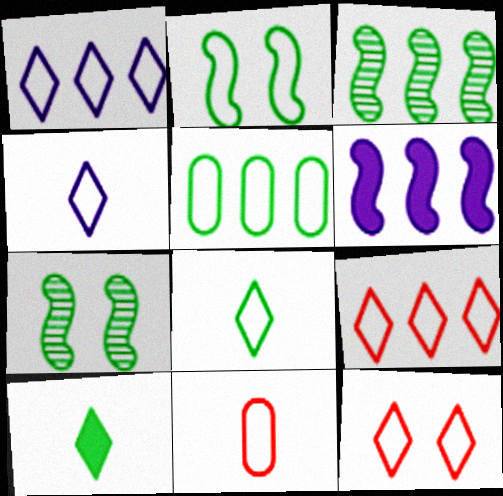[[1, 2, 11], 
[1, 8, 12], 
[2, 5, 8], 
[5, 7, 10]]